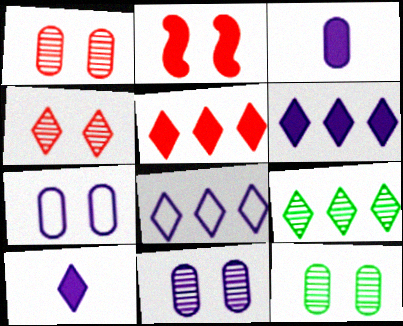[[1, 11, 12], 
[5, 8, 9]]